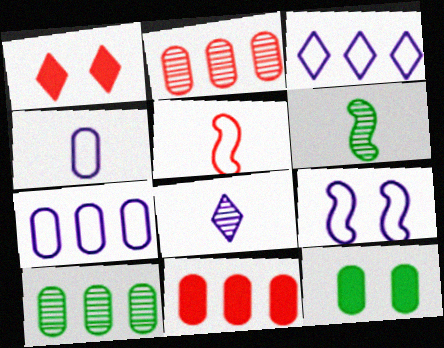[[1, 2, 5], 
[1, 6, 7], 
[2, 4, 12], 
[3, 4, 9], 
[7, 10, 11]]